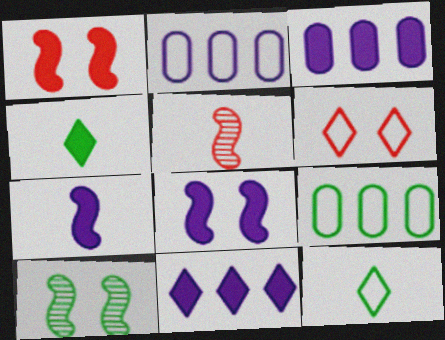[[1, 3, 4], 
[4, 9, 10]]